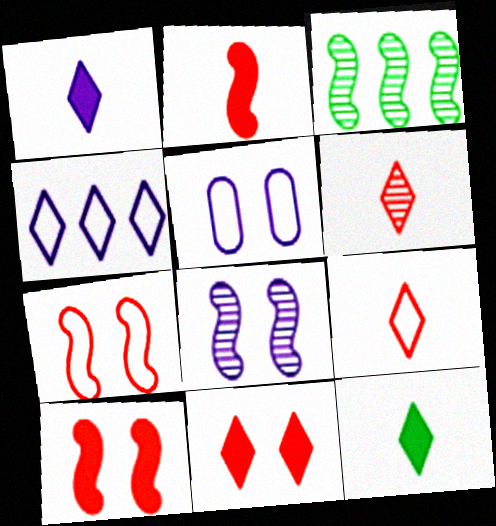[]